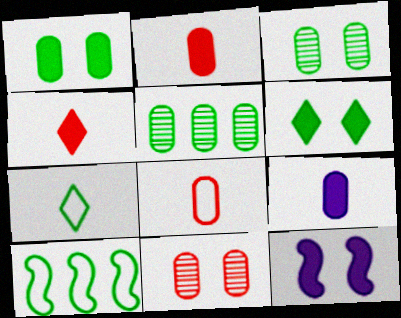[]